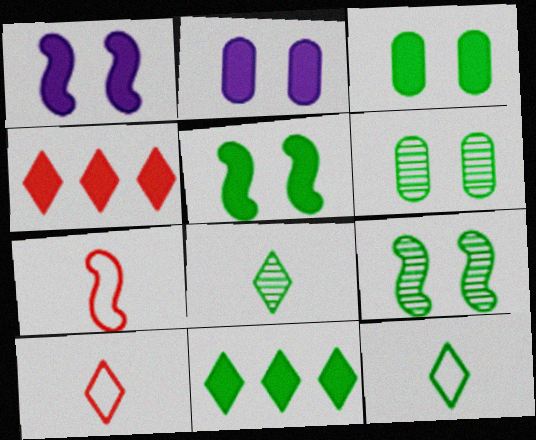[]